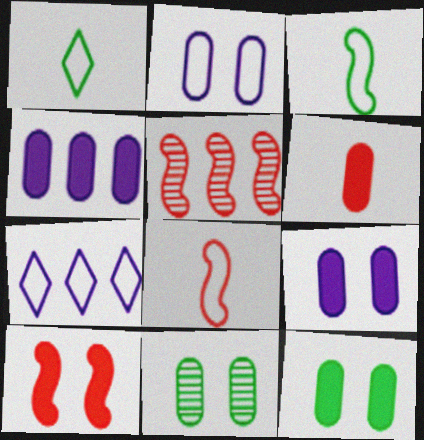[[1, 5, 9], 
[4, 6, 12], 
[5, 8, 10]]